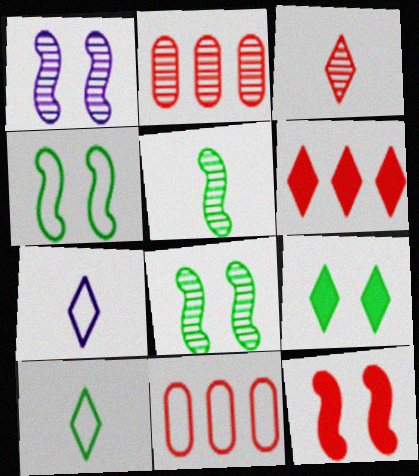[[1, 4, 12], 
[3, 11, 12], 
[4, 7, 11]]